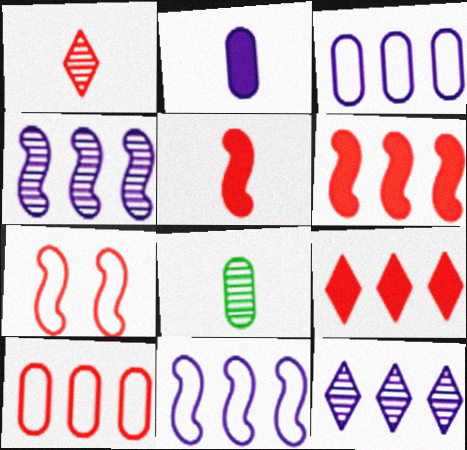[]